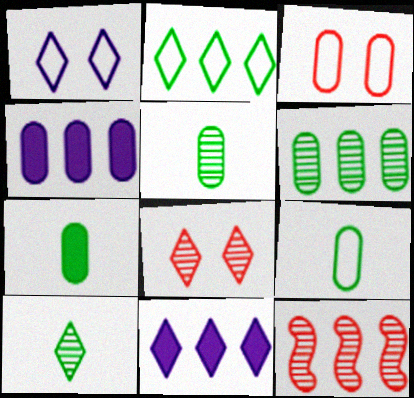[[1, 7, 12], 
[2, 4, 12], 
[3, 4, 5], 
[5, 7, 9]]